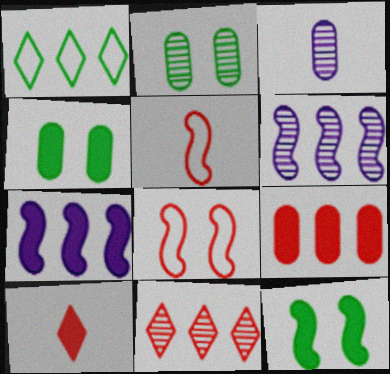[[1, 6, 9], 
[4, 7, 10], 
[5, 6, 12]]